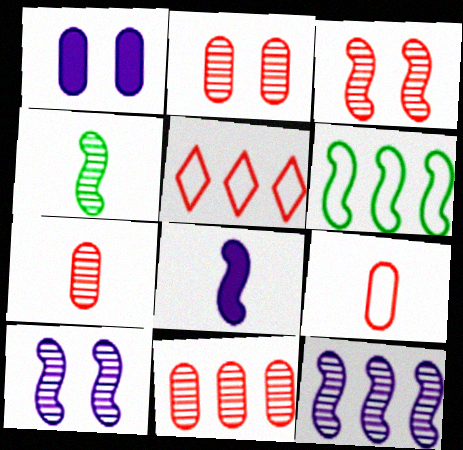[[1, 4, 5], 
[2, 7, 11], 
[3, 4, 12], 
[3, 6, 8]]